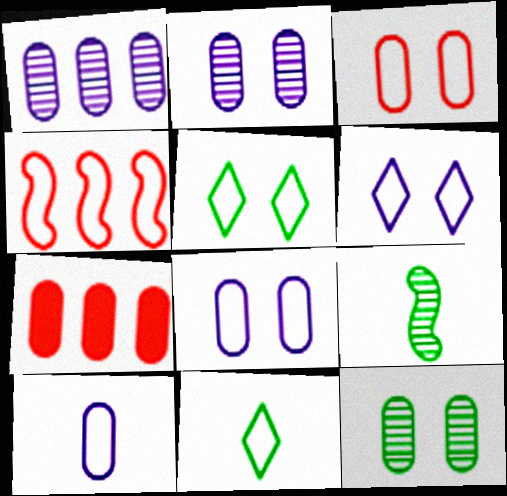[[4, 5, 10], 
[4, 8, 11], 
[6, 7, 9], 
[7, 10, 12]]